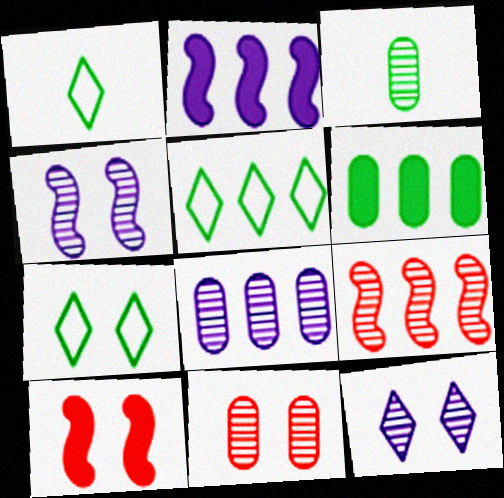[[1, 2, 11], 
[1, 5, 7], 
[1, 8, 10], 
[3, 8, 11], 
[3, 9, 12]]